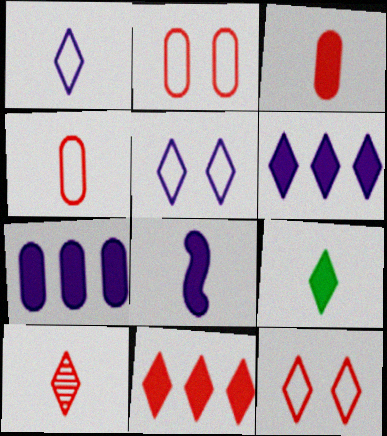[[1, 9, 10], 
[3, 8, 9], 
[10, 11, 12]]